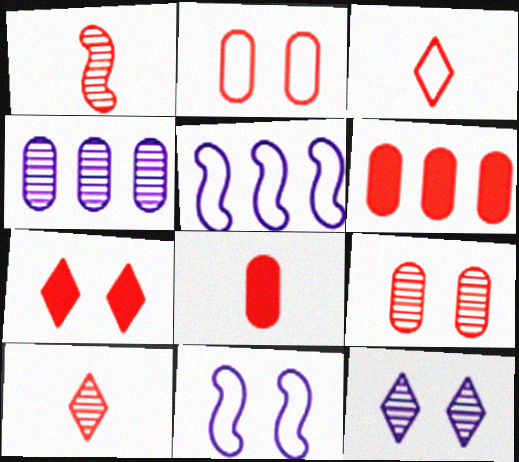[[1, 3, 8]]